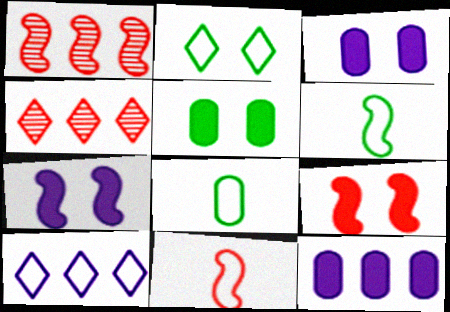[[1, 6, 7], 
[1, 9, 11], 
[3, 4, 6], 
[4, 7, 8]]